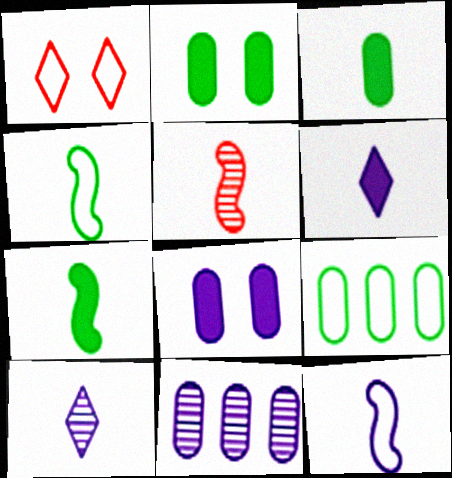[[1, 7, 11], 
[1, 9, 12], 
[5, 7, 12]]